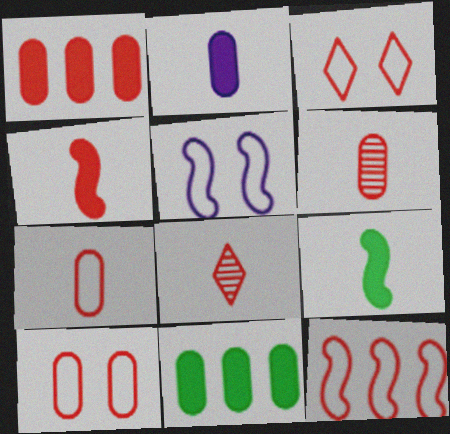[[1, 6, 10], 
[3, 7, 12], 
[4, 7, 8], 
[5, 8, 11]]